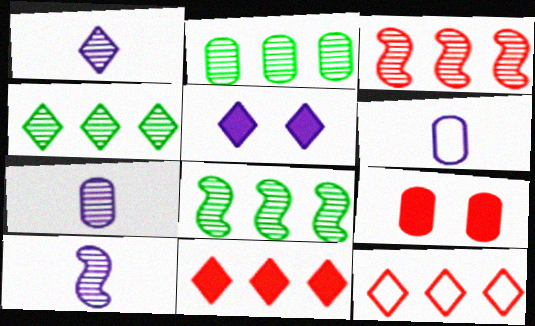[[1, 7, 10], 
[2, 4, 8], 
[2, 6, 9]]